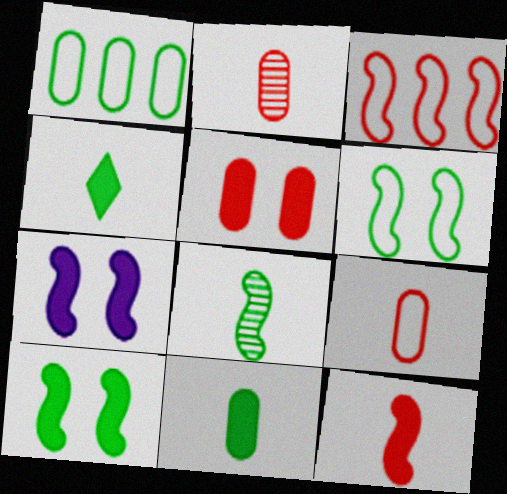[[3, 7, 8]]